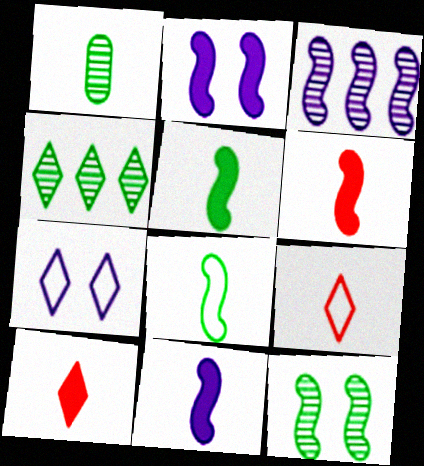[[1, 4, 12], 
[1, 9, 11], 
[4, 7, 10], 
[5, 6, 11]]